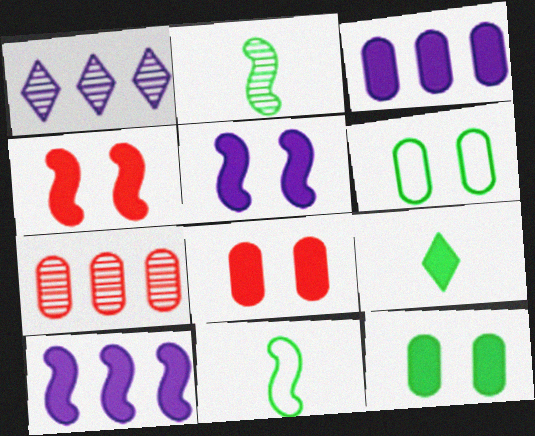[[1, 8, 11], 
[3, 4, 9], 
[8, 9, 10]]